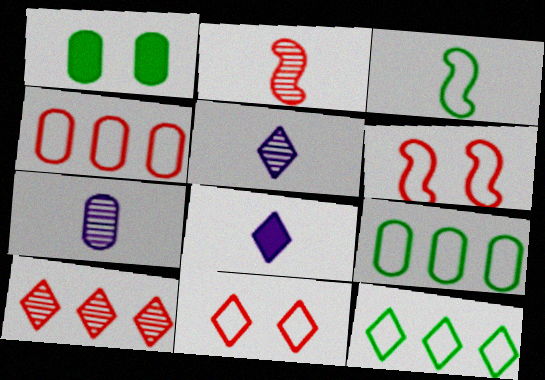[[1, 4, 7]]